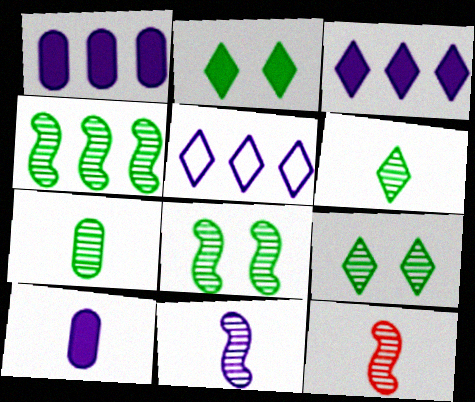[[4, 7, 9]]